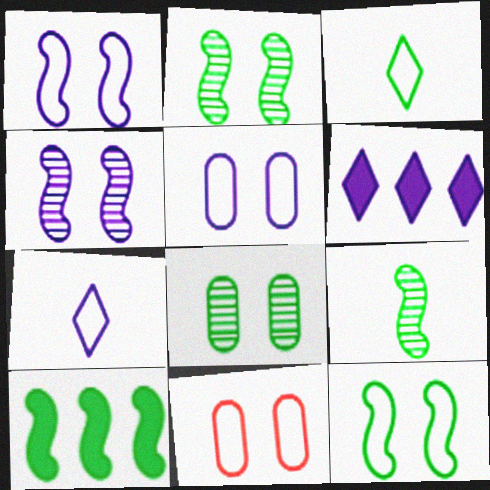[[3, 8, 10], 
[6, 9, 11], 
[9, 10, 12]]